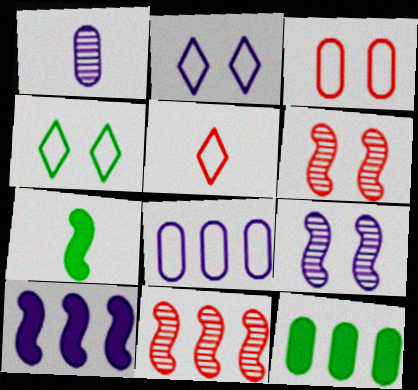[[1, 2, 10], 
[1, 3, 12], 
[1, 5, 7], 
[5, 9, 12]]